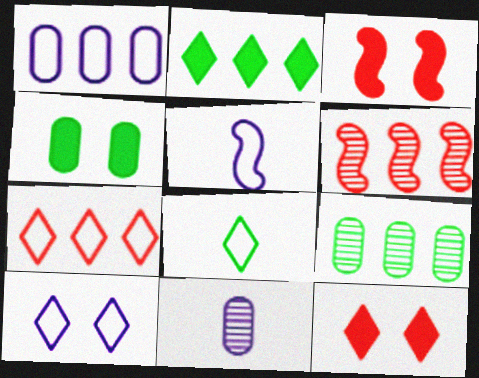[[1, 2, 6], 
[1, 5, 10], 
[5, 9, 12], 
[7, 8, 10]]